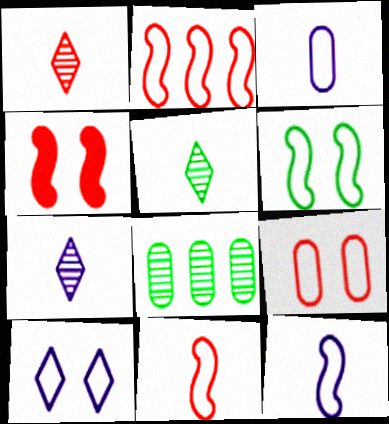[[1, 5, 7], 
[2, 6, 12], 
[6, 9, 10]]